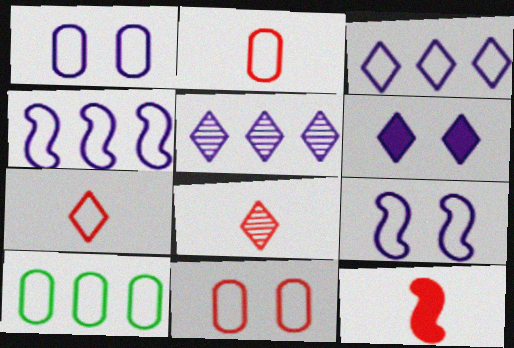[[1, 2, 10], 
[2, 8, 12], 
[7, 9, 10]]